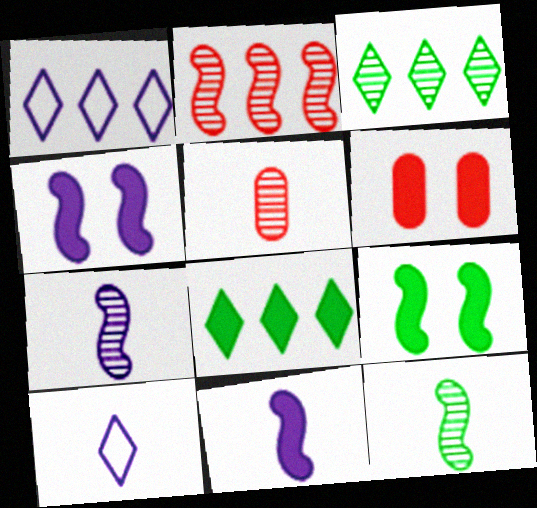[[1, 5, 9], 
[1, 6, 12], 
[6, 8, 11]]